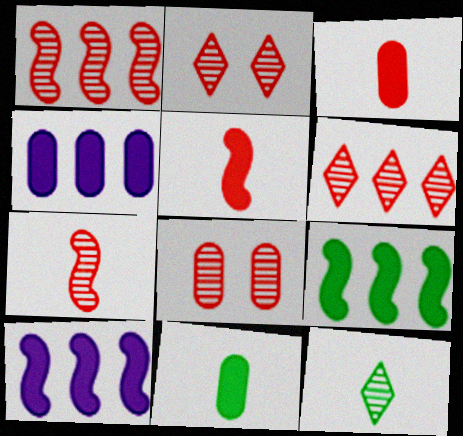[[6, 7, 8]]